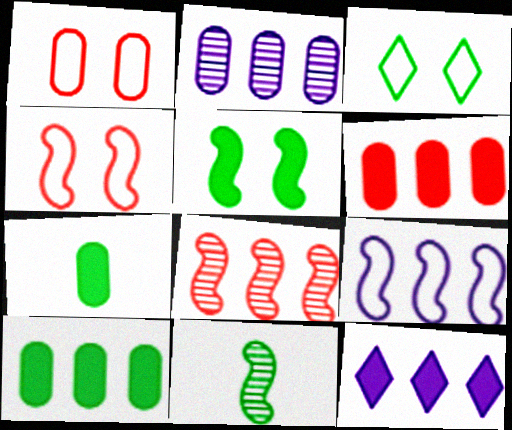[[1, 2, 7], 
[1, 11, 12], 
[2, 9, 12], 
[3, 10, 11]]